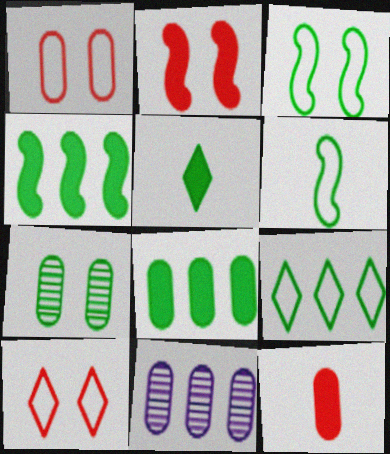[]